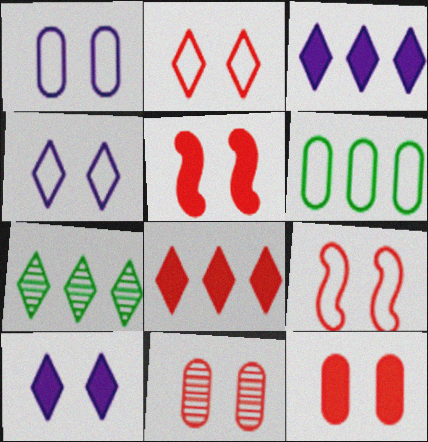[[2, 5, 11]]